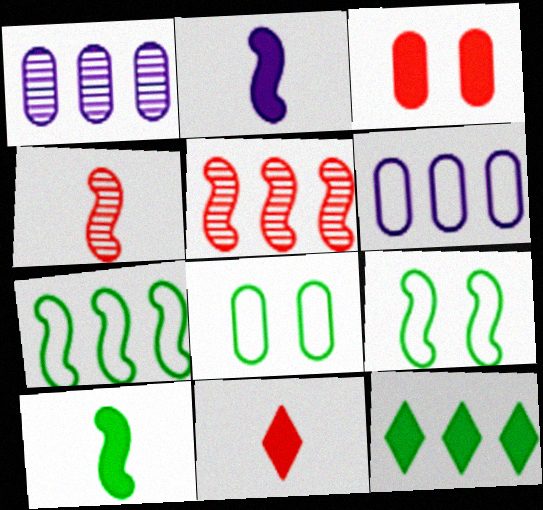[[1, 9, 11], 
[2, 3, 12], 
[2, 5, 9], 
[5, 6, 12]]